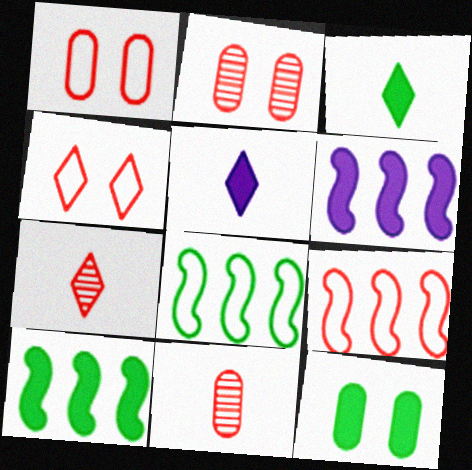[[2, 5, 8], 
[3, 10, 12]]